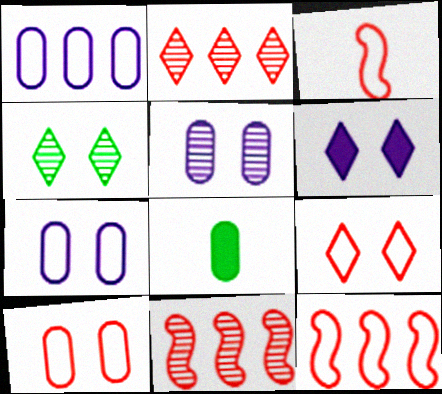[[4, 6, 9]]